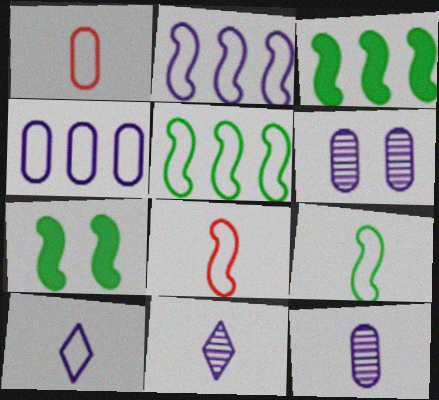[[1, 9, 10]]